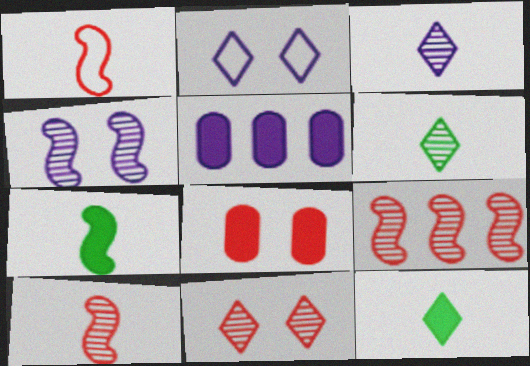[]